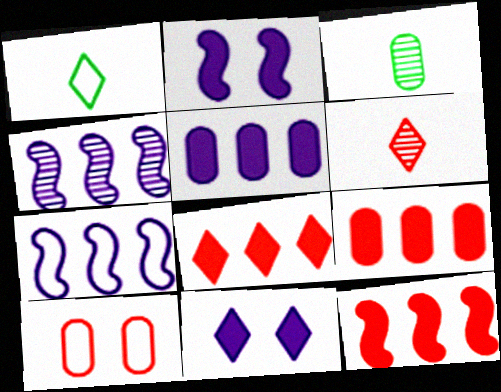[[1, 7, 10], 
[3, 5, 10], 
[6, 10, 12], 
[8, 9, 12]]